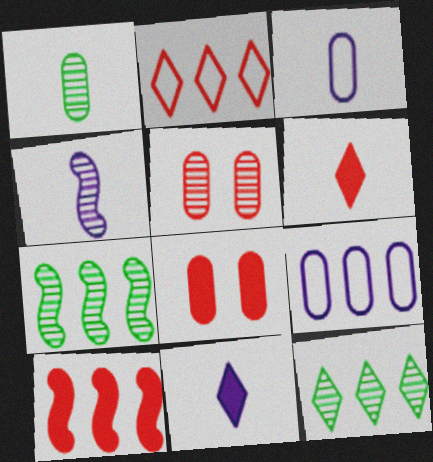[[1, 8, 9], 
[3, 4, 11], 
[4, 5, 12], 
[6, 8, 10], 
[9, 10, 12]]